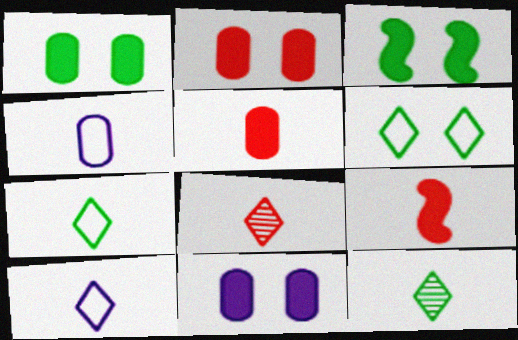[[1, 2, 11], 
[4, 9, 12]]